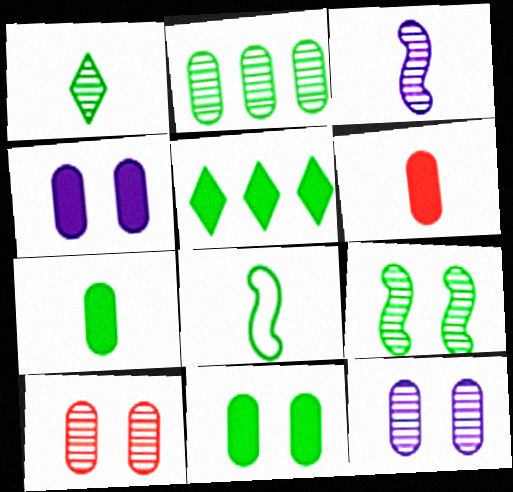[[1, 2, 9], 
[1, 7, 8]]